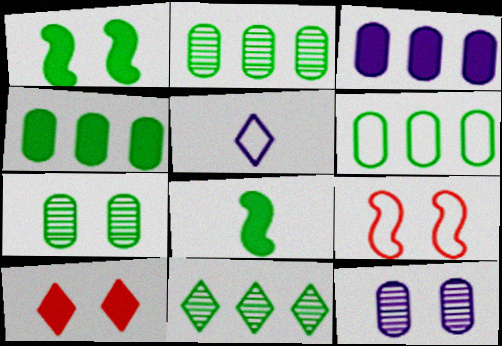[[2, 4, 6], 
[3, 8, 10], 
[5, 6, 9], 
[5, 10, 11]]